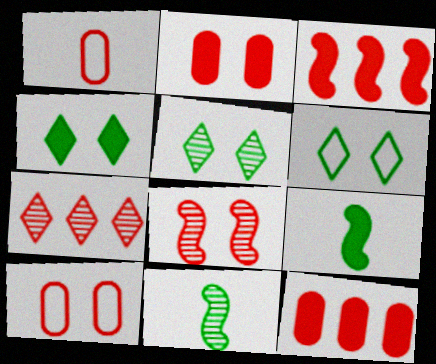[[4, 5, 6]]